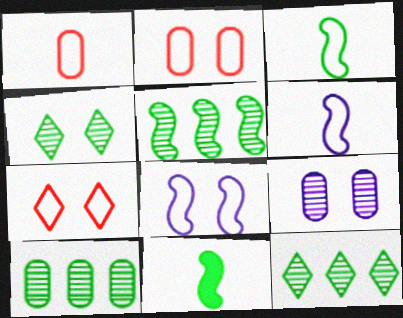[[5, 10, 12]]